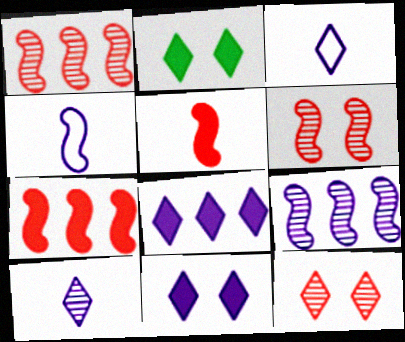[]